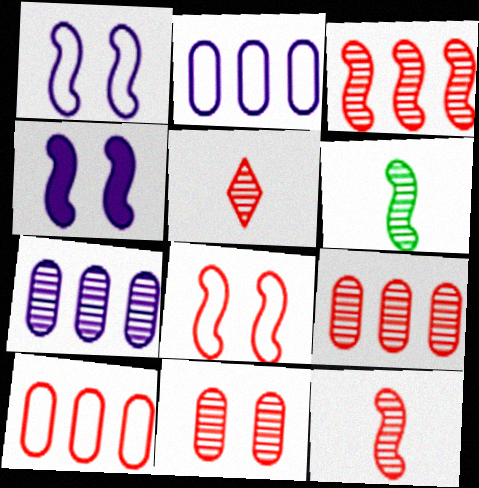[[3, 5, 11]]